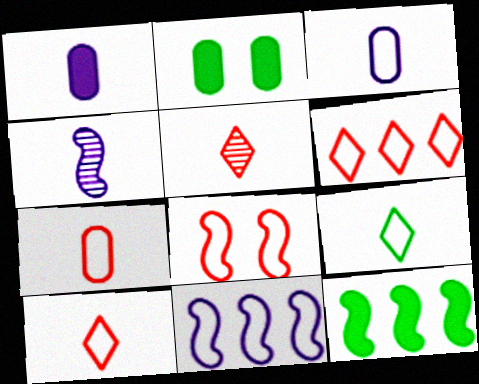[[2, 4, 6], 
[2, 5, 11], 
[4, 8, 12], 
[6, 7, 8]]